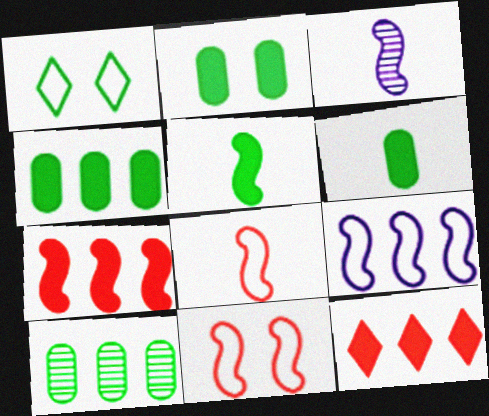[[1, 5, 10], 
[2, 4, 6], 
[3, 5, 8], 
[9, 10, 12]]